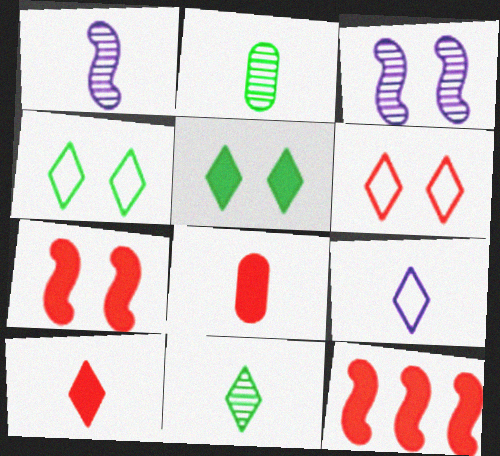[[9, 10, 11]]